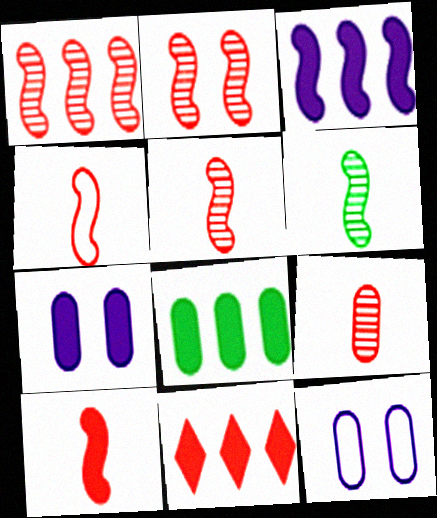[[1, 2, 5], 
[3, 8, 11], 
[4, 5, 10], 
[6, 11, 12], 
[8, 9, 12]]